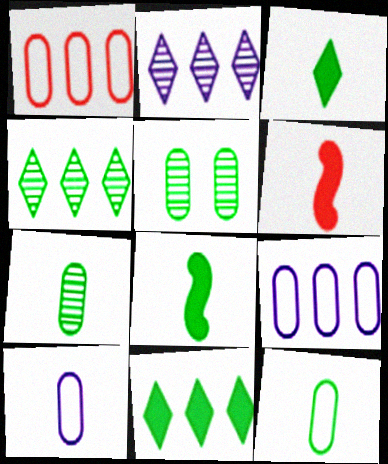[]